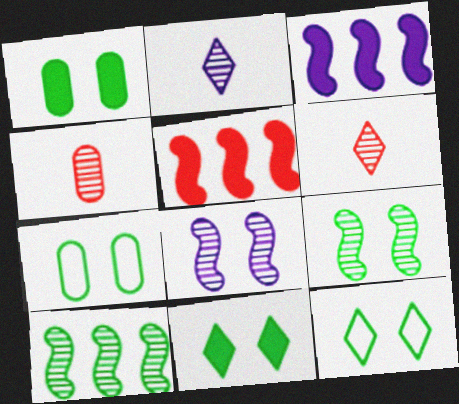[[1, 9, 12], 
[2, 5, 7], 
[3, 4, 12], 
[3, 6, 7], 
[7, 9, 11]]